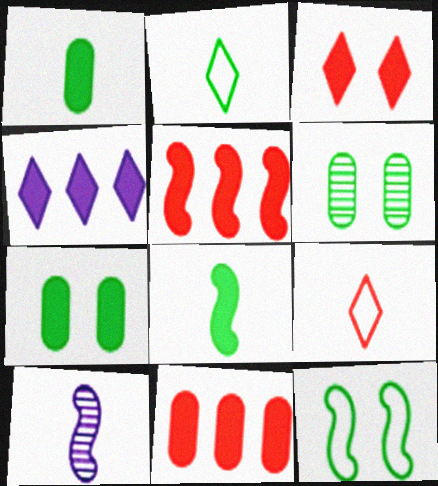[[1, 9, 10], 
[5, 10, 12]]